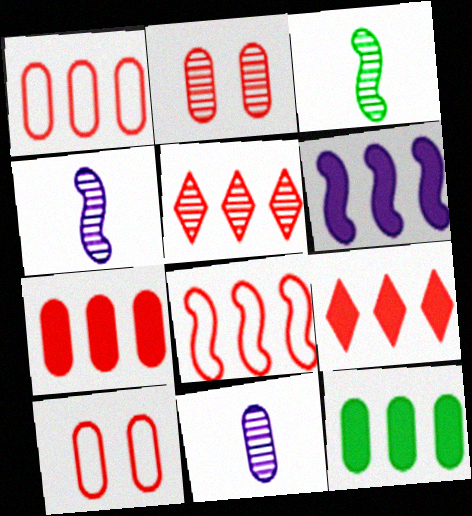[[5, 7, 8], 
[6, 9, 12], 
[10, 11, 12]]